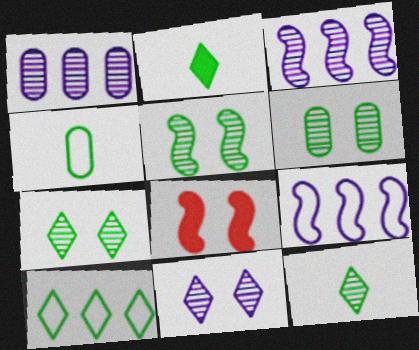[[2, 7, 10], 
[5, 6, 7]]